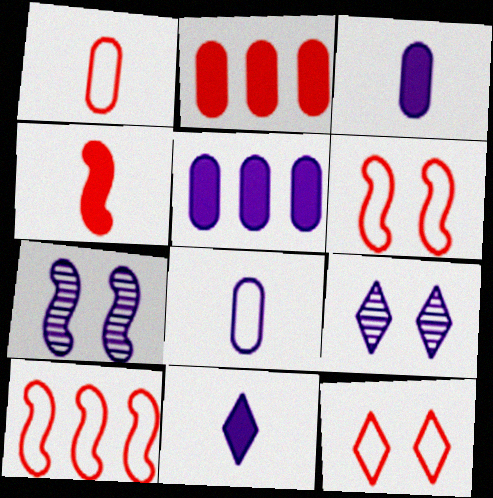[[1, 10, 12]]